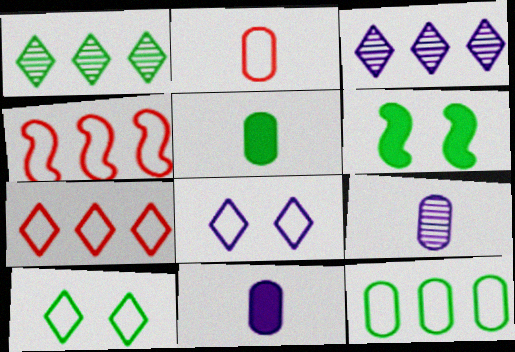[[2, 3, 6], 
[2, 5, 9], 
[6, 7, 9]]